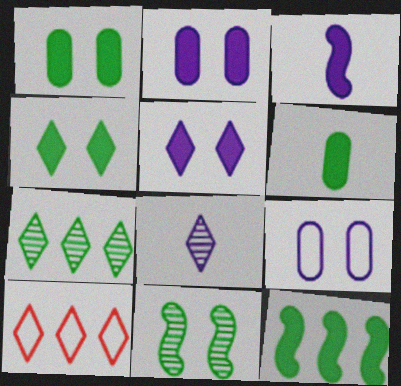[[4, 6, 12], 
[4, 8, 10]]